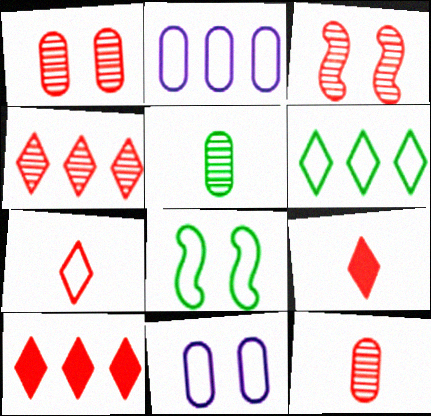[[2, 7, 8], 
[3, 4, 12]]